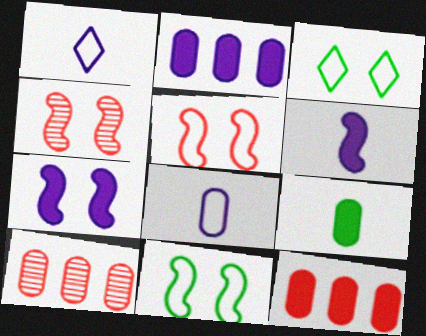[[3, 6, 10], 
[4, 7, 11]]